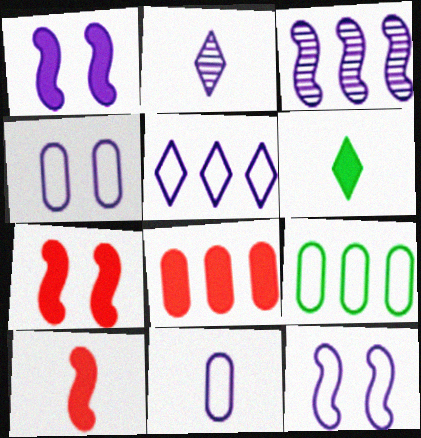[[1, 6, 8], 
[2, 7, 9], 
[5, 11, 12]]